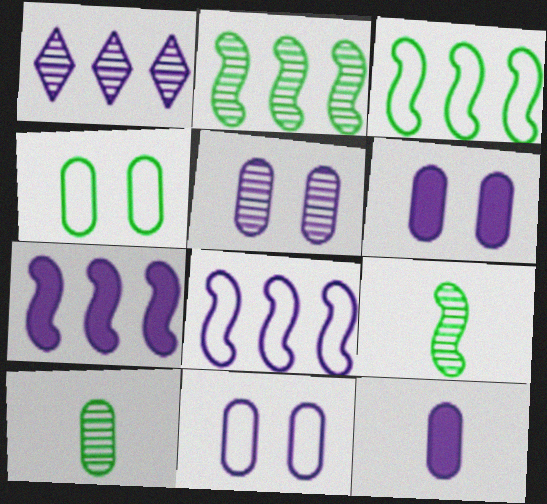[[5, 6, 11]]